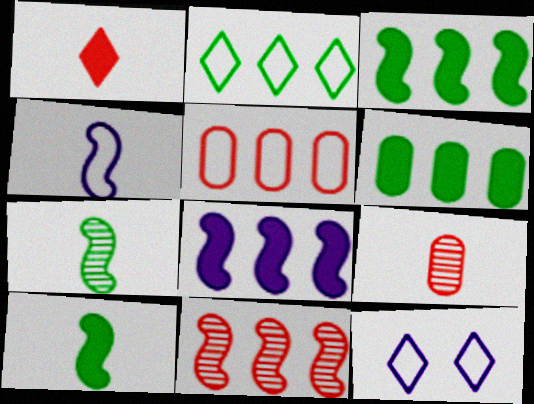[[3, 9, 12]]